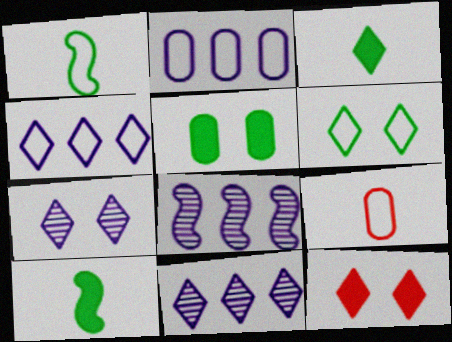[[6, 7, 12]]